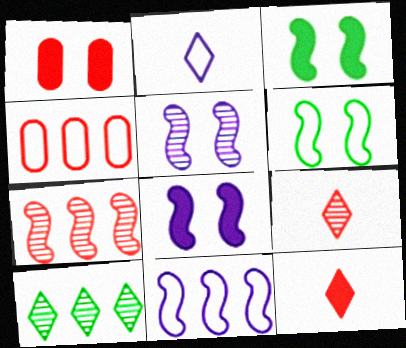[[2, 4, 6]]